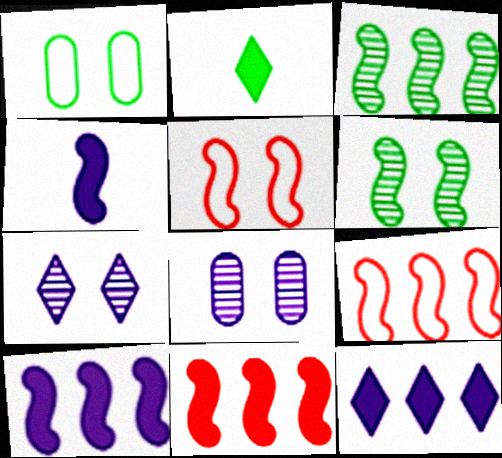[[1, 2, 3], 
[2, 8, 9], 
[3, 4, 5], 
[3, 9, 10], 
[4, 6, 9]]